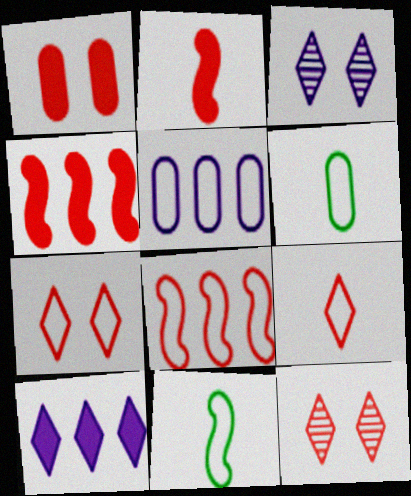[[3, 4, 6], 
[5, 7, 11]]